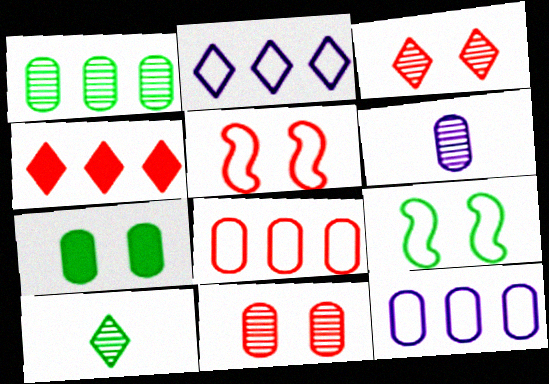[[1, 6, 11], 
[4, 6, 9], 
[6, 7, 8]]